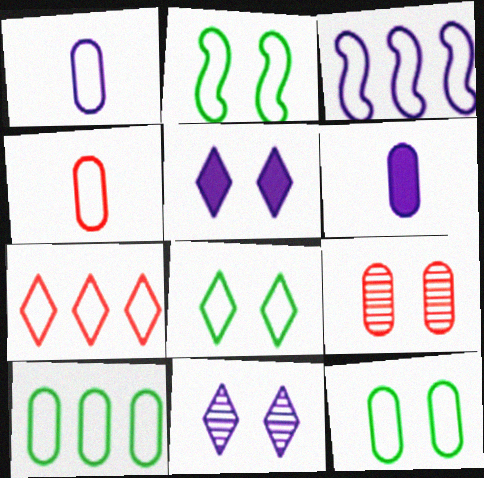[[1, 2, 7], 
[2, 5, 9], 
[2, 8, 12], 
[3, 4, 8], 
[3, 6, 11], 
[3, 7, 10], 
[6, 9, 10]]